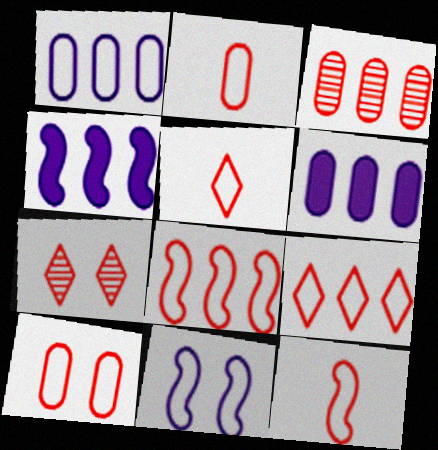[[2, 5, 12], 
[5, 8, 10], 
[9, 10, 12]]